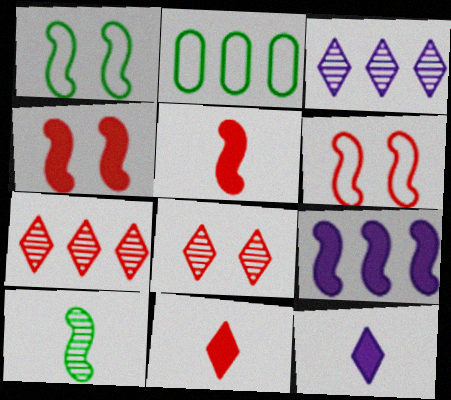[[2, 7, 9], 
[6, 9, 10]]